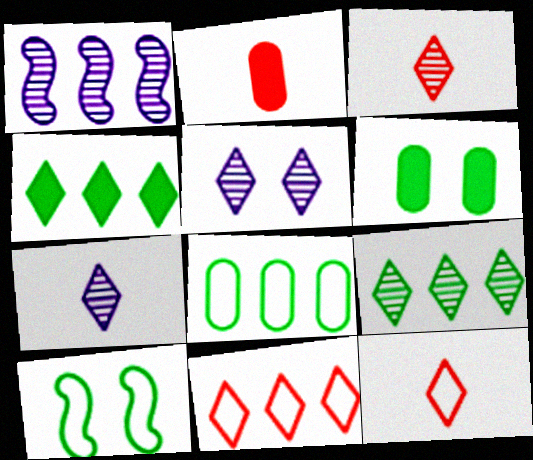[[1, 6, 12], 
[3, 5, 9], 
[4, 5, 12]]